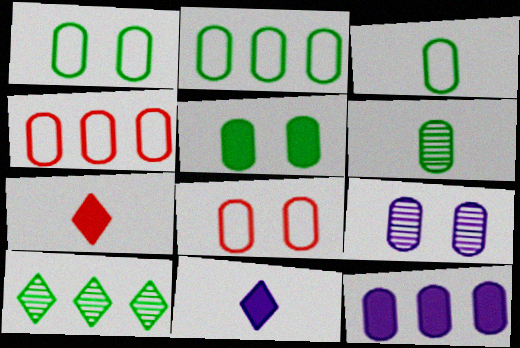[[1, 2, 3], 
[2, 5, 6], 
[5, 8, 9], 
[6, 8, 12]]